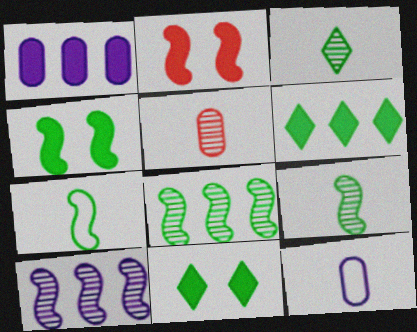[[2, 7, 10], 
[4, 7, 8]]